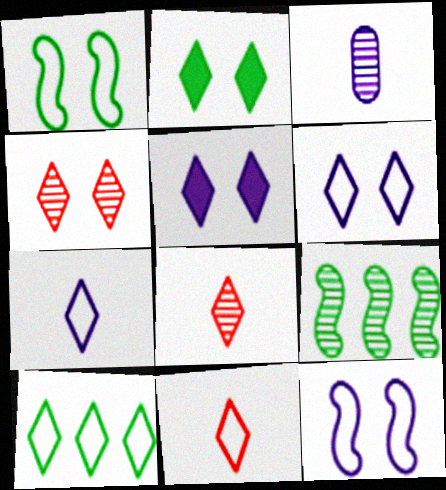[[2, 4, 6], 
[3, 4, 9], 
[5, 8, 10], 
[6, 10, 11]]